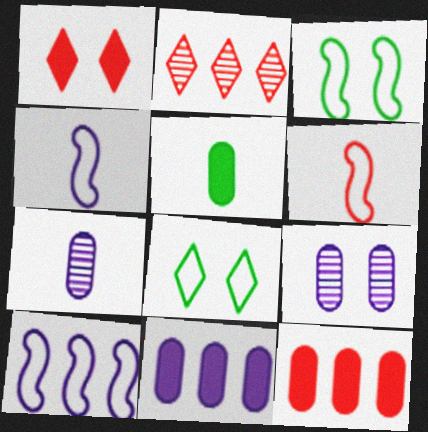[[1, 3, 9], 
[3, 6, 10]]